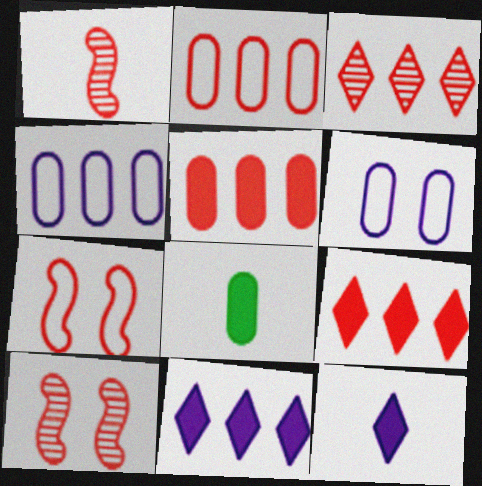[]